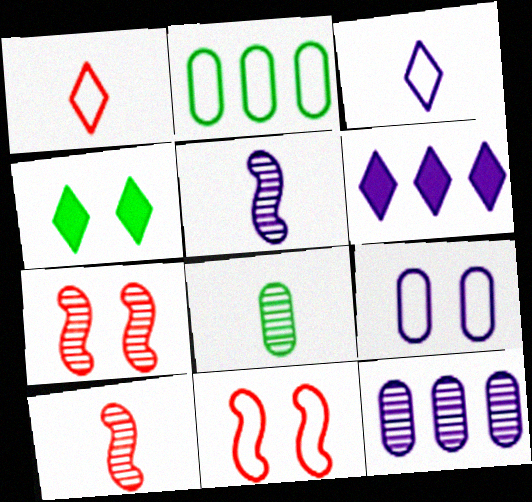[[2, 3, 11], 
[4, 7, 9], 
[5, 6, 9], 
[6, 8, 11]]